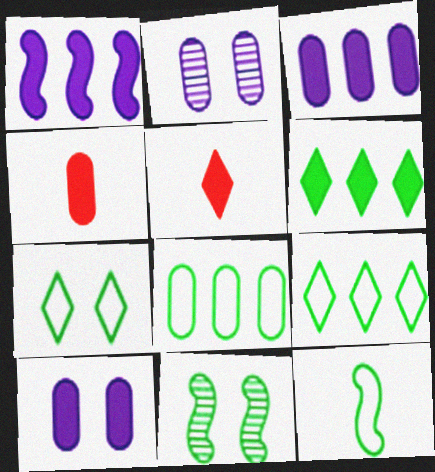[[2, 4, 8], 
[7, 8, 12]]